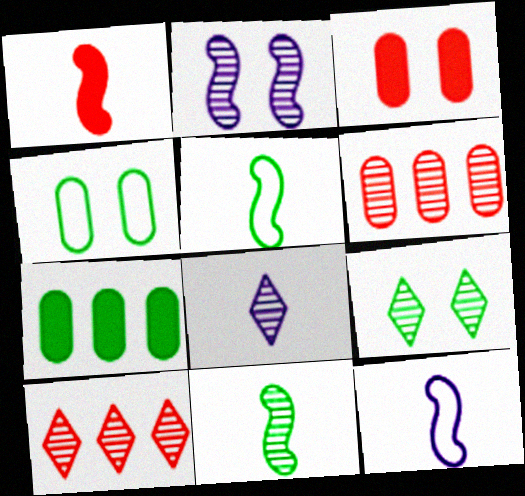[[1, 11, 12], 
[5, 7, 9], 
[8, 9, 10]]